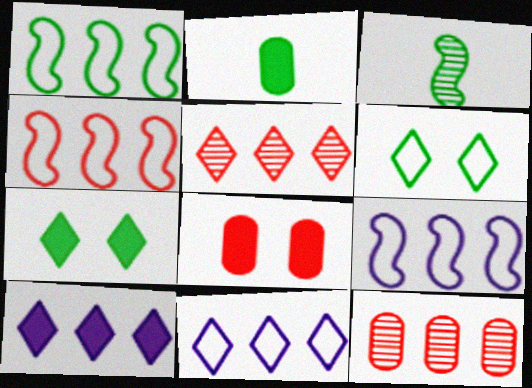[[1, 4, 9], 
[1, 10, 12], 
[3, 8, 11]]